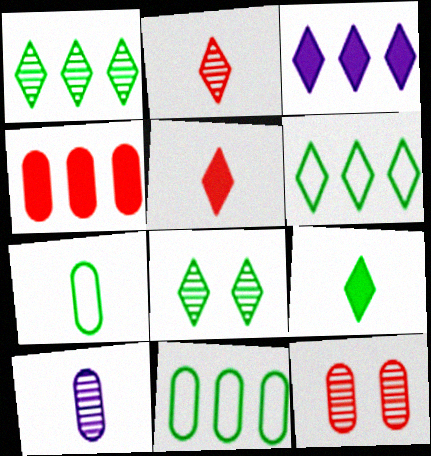[[6, 8, 9]]